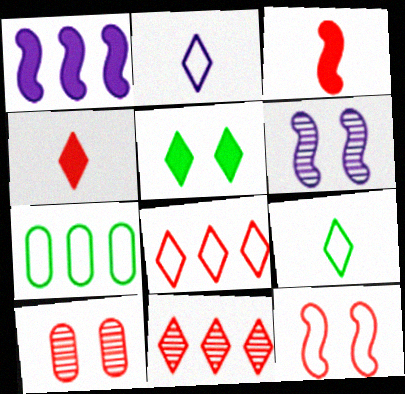[[1, 7, 11], 
[1, 9, 10], 
[2, 5, 11], 
[2, 7, 12], 
[3, 8, 10], 
[4, 6, 7]]